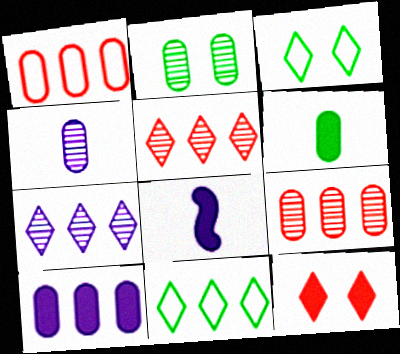[[2, 4, 9], 
[3, 8, 9]]